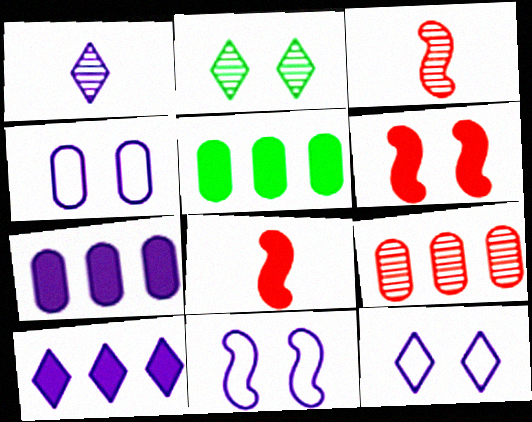[[1, 7, 11], 
[1, 10, 12], 
[2, 4, 6], 
[3, 5, 12], 
[4, 11, 12]]